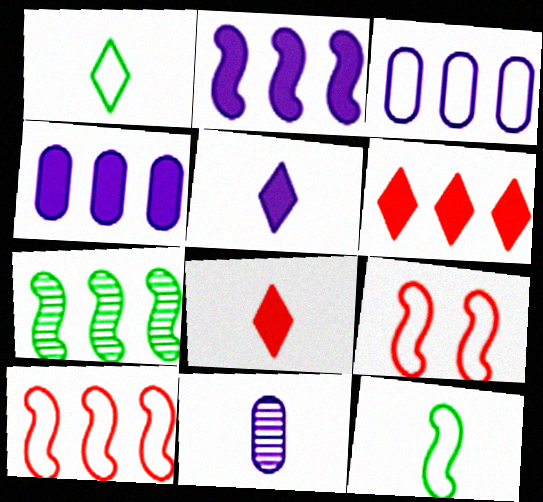[[1, 3, 9], 
[2, 7, 10], 
[3, 6, 7], 
[8, 11, 12]]